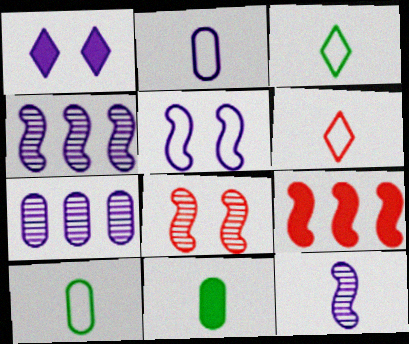[[1, 2, 4], 
[1, 9, 11], 
[6, 11, 12]]